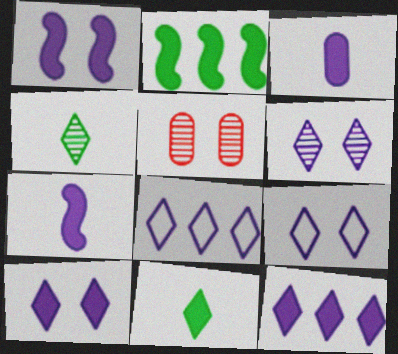[[1, 3, 12], 
[6, 9, 10]]